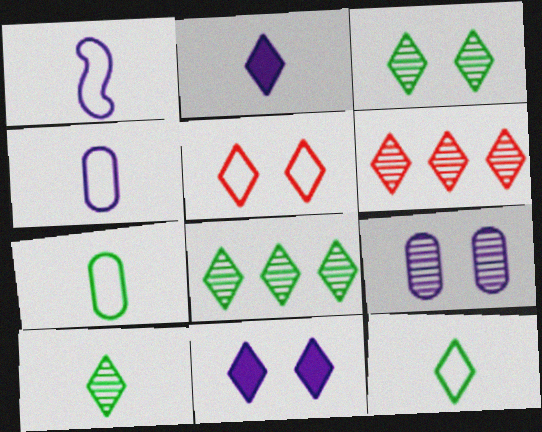[[2, 5, 8], 
[3, 5, 11], 
[3, 8, 10], 
[6, 11, 12]]